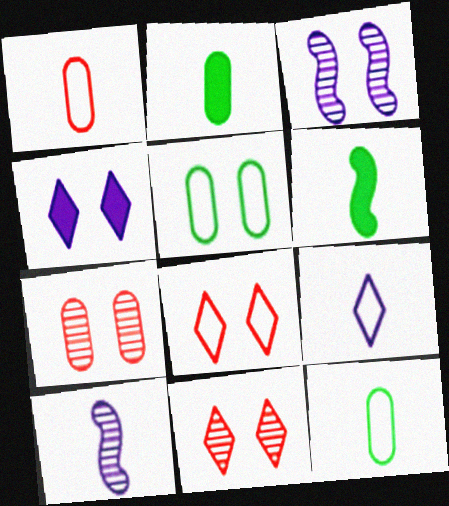[]